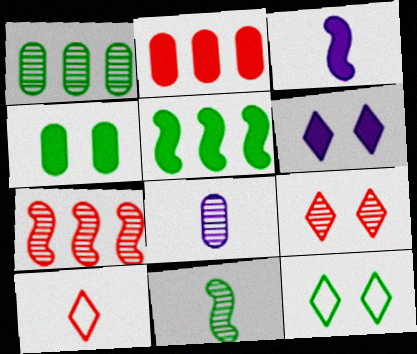[[6, 9, 12]]